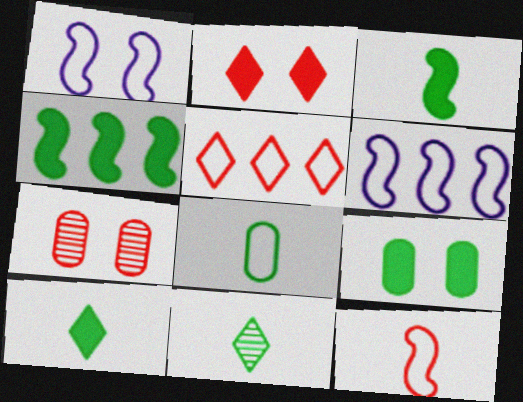[[1, 5, 8], 
[3, 8, 11], 
[4, 9, 10], 
[6, 7, 10]]